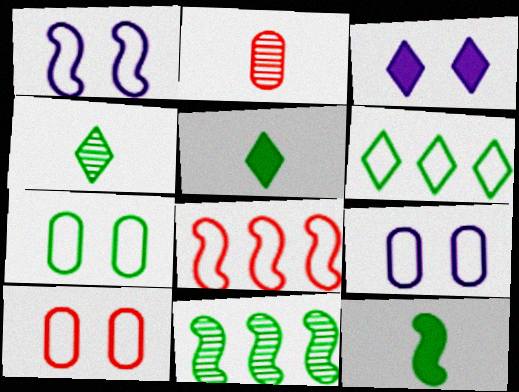[[5, 7, 11], 
[7, 9, 10]]